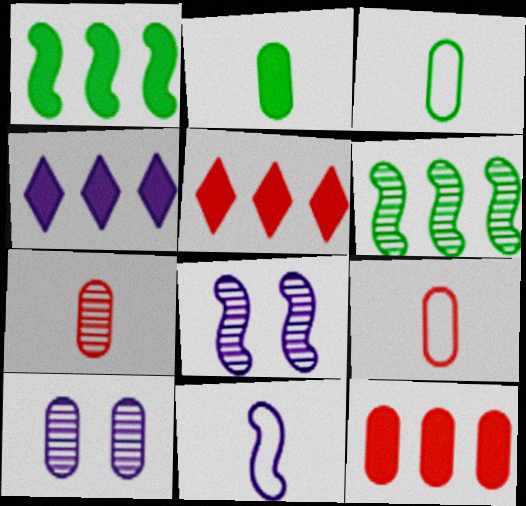[[1, 4, 12], 
[3, 5, 8], 
[3, 10, 12], 
[4, 10, 11]]